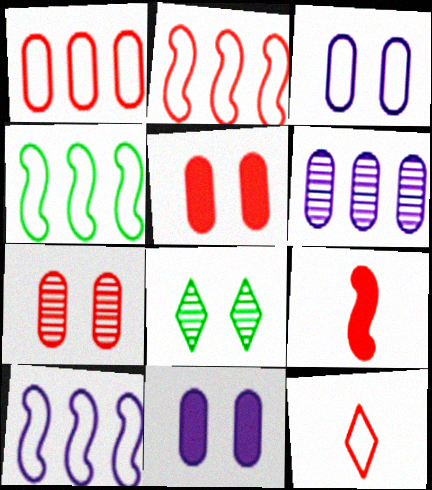[[2, 4, 10], 
[3, 4, 12]]